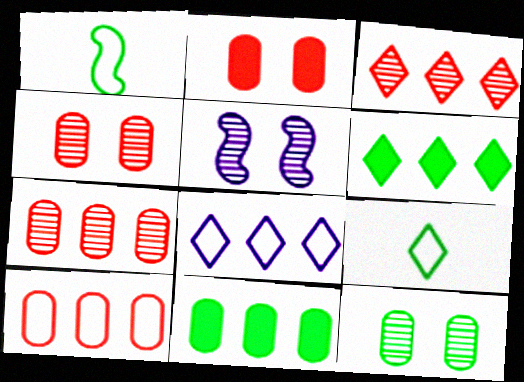[[1, 6, 12], 
[3, 6, 8]]